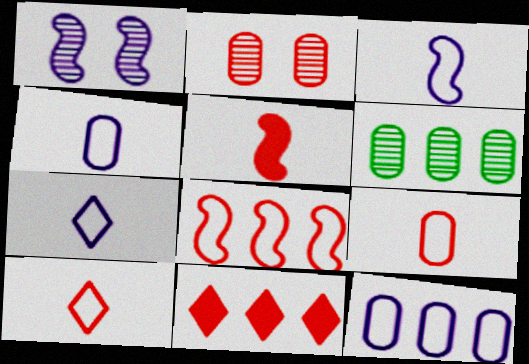[[3, 4, 7]]